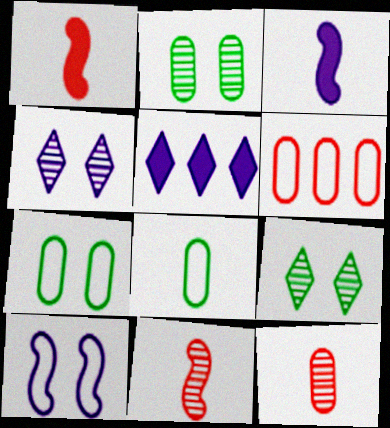[[3, 6, 9], 
[5, 7, 11]]